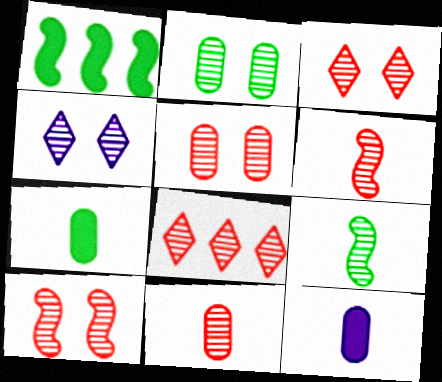[[2, 4, 10], 
[3, 5, 10], 
[5, 6, 8], 
[8, 10, 11]]